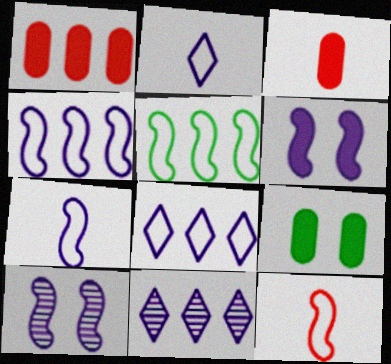[[1, 5, 11], 
[9, 11, 12]]